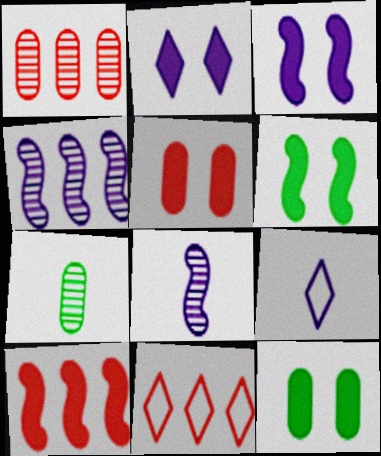[[1, 6, 9], 
[1, 10, 11], 
[2, 5, 6], 
[3, 7, 11], 
[8, 11, 12]]